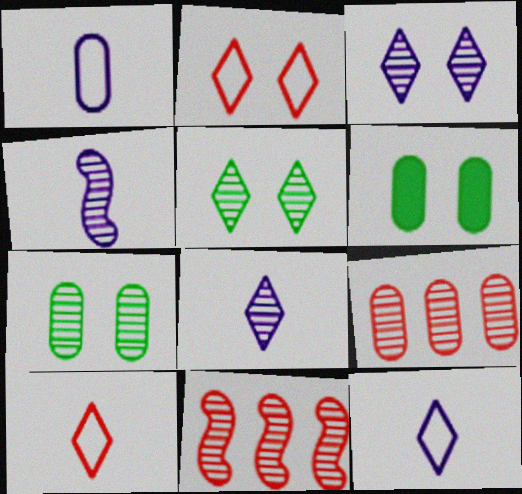[[1, 6, 9], 
[4, 5, 9], 
[6, 11, 12], 
[7, 8, 11]]